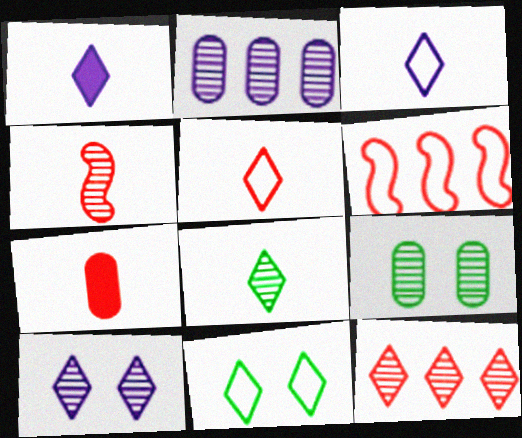[[1, 5, 8], 
[1, 6, 9], 
[1, 11, 12], 
[4, 5, 7], 
[8, 10, 12]]